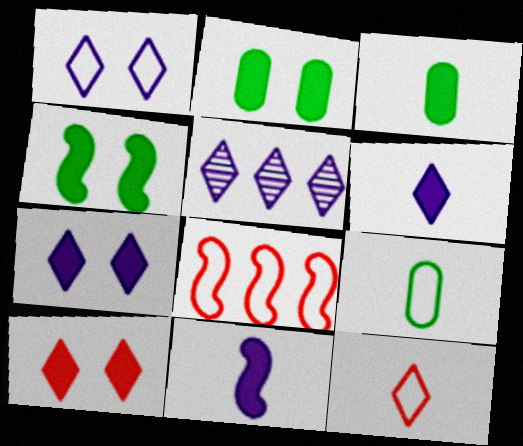[[1, 5, 6], 
[1, 8, 9]]